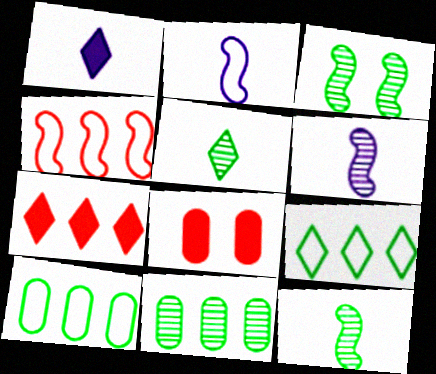[[3, 5, 11], 
[6, 8, 9]]